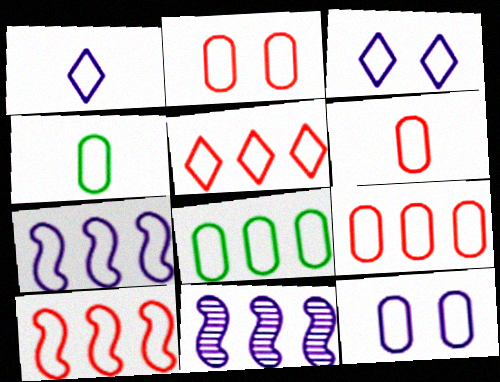[[1, 7, 12], 
[2, 6, 9], 
[3, 4, 10], 
[4, 9, 12], 
[5, 7, 8], 
[5, 9, 10], 
[6, 8, 12]]